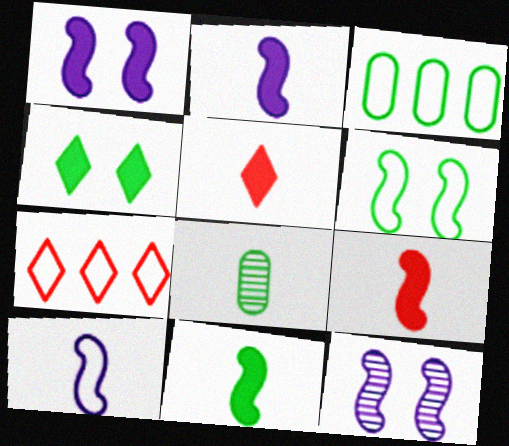[[1, 7, 8], 
[2, 9, 11], 
[3, 5, 12], 
[5, 8, 10]]